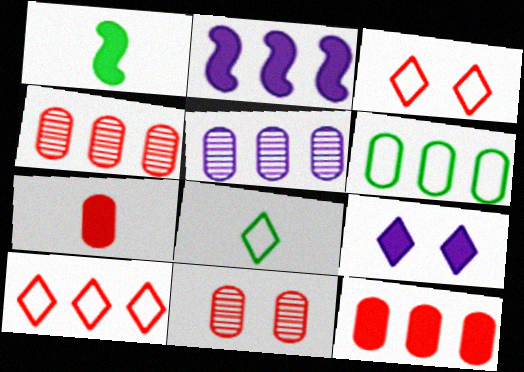[[1, 3, 5], 
[1, 9, 12], 
[2, 8, 11], 
[5, 6, 12]]